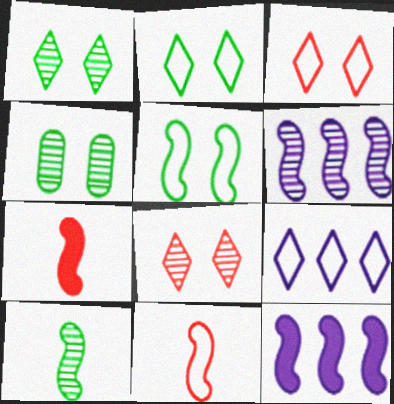[[4, 7, 9], 
[5, 6, 7]]